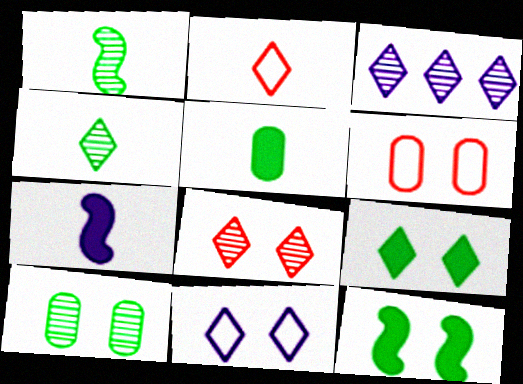[[2, 3, 9], 
[3, 4, 8], 
[8, 9, 11]]